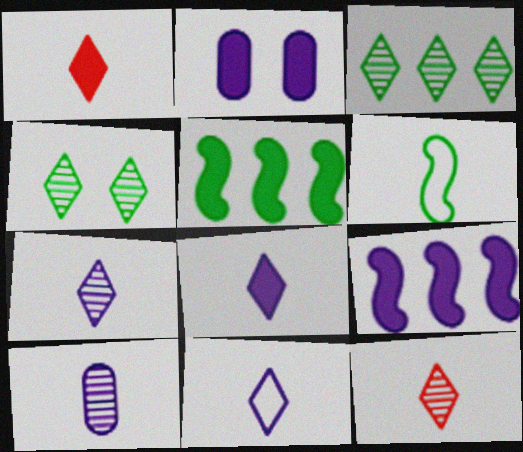[[1, 2, 5], 
[1, 6, 10], 
[2, 8, 9], 
[7, 8, 11]]